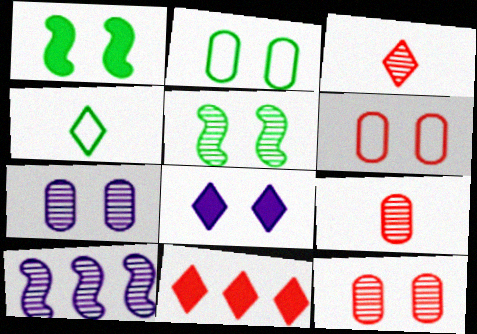[[5, 6, 8]]